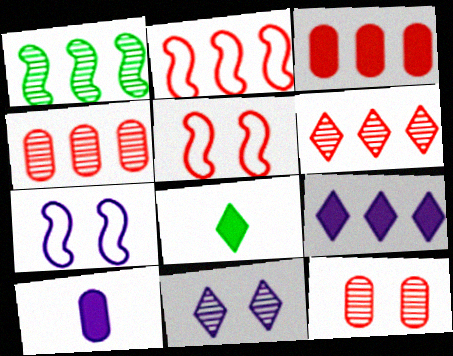[[2, 3, 6], 
[4, 7, 8]]